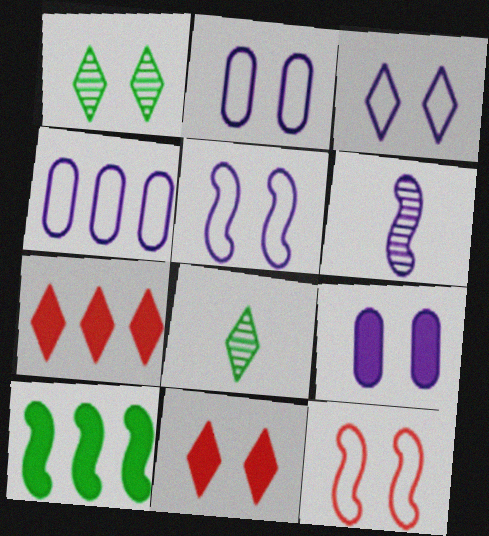[[1, 3, 11], 
[1, 9, 12], 
[2, 3, 5], 
[3, 7, 8], 
[6, 10, 12]]